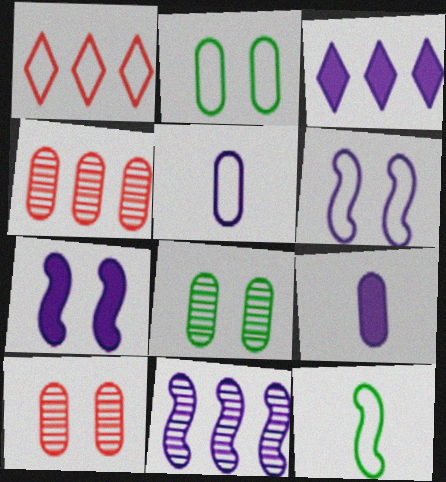[[2, 4, 9], 
[3, 7, 9], 
[3, 10, 12]]